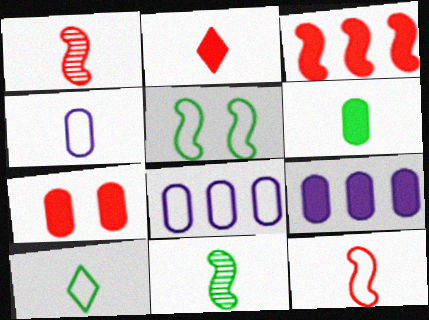[[2, 3, 7], 
[2, 4, 11], 
[4, 10, 12], 
[6, 7, 9], 
[6, 10, 11]]